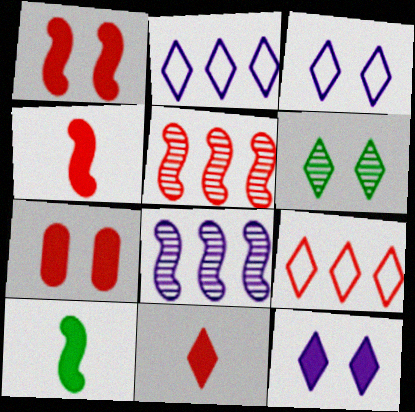[[2, 6, 11]]